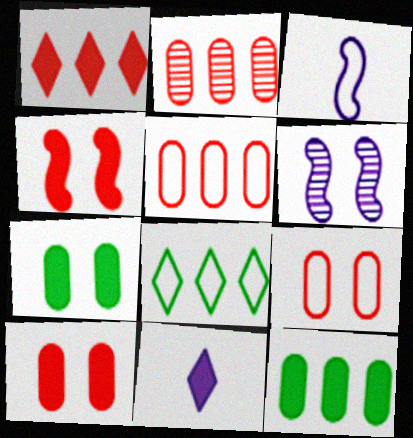[[3, 8, 9], 
[4, 11, 12]]